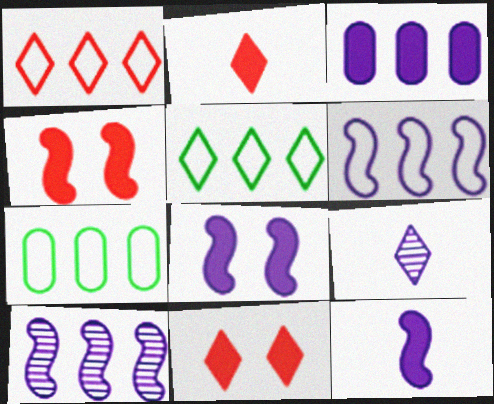[[1, 6, 7], 
[4, 7, 9], 
[5, 9, 11]]